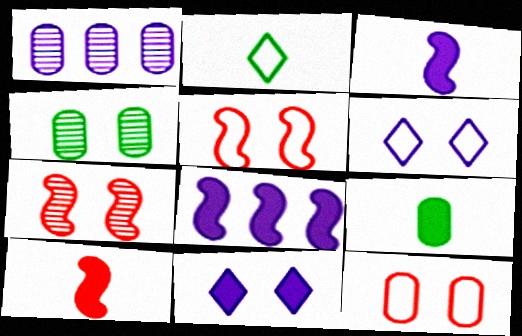[[1, 3, 6], 
[1, 9, 12], 
[4, 5, 11]]